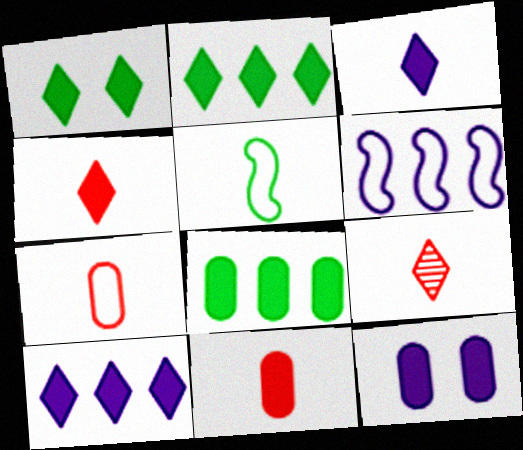[[1, 4, 10], 
[8, 11, 12]]